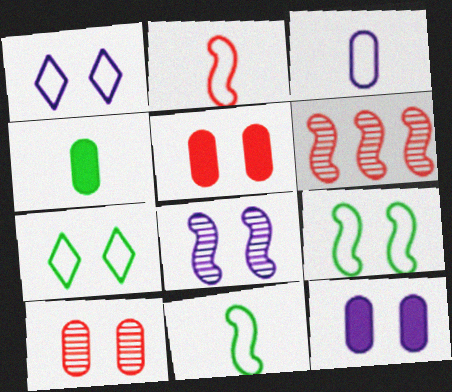[[1, 4, 6], 
[1, 8, 12], 
[5, 7, 8]]